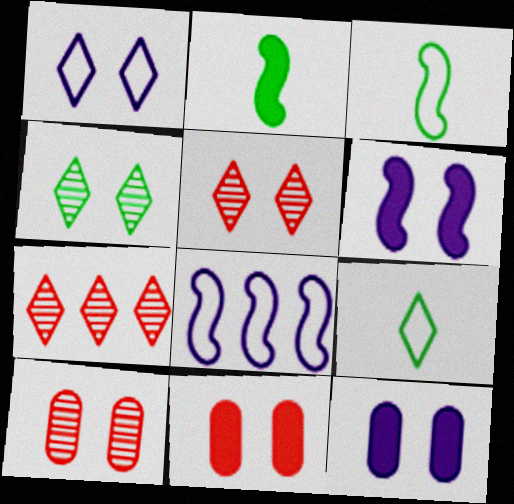[[3, 7, 12]]